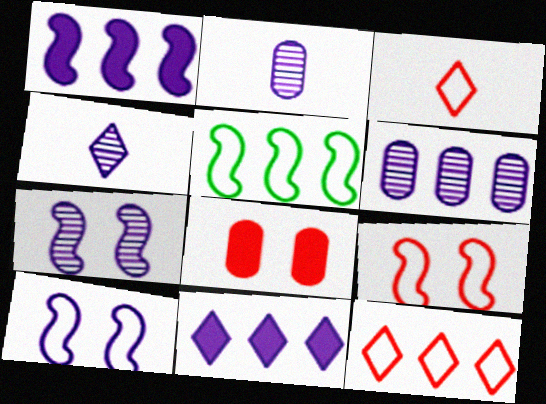[[2, 10, 11], 
[4, 5, 8], 
[4, 6, 7]]